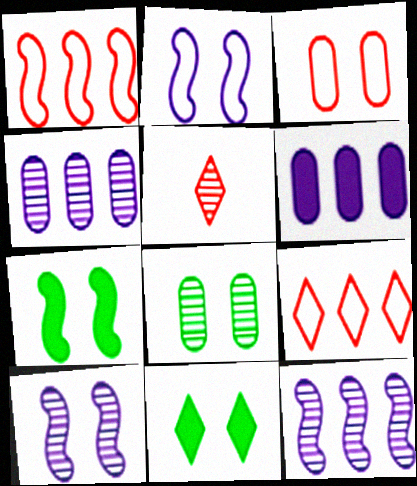[[3, 10, 11], 
[5, 8, 12]]